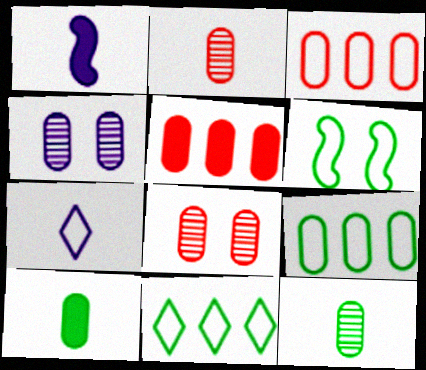[[1, 8, 11], 
[3, 4, 10], 
[3, 6, 7]]